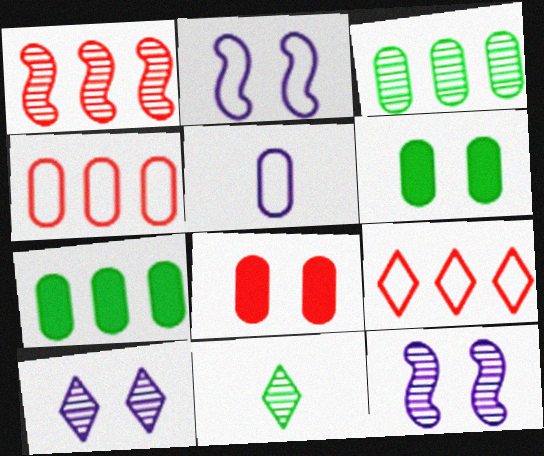[[3, 5, 8]]